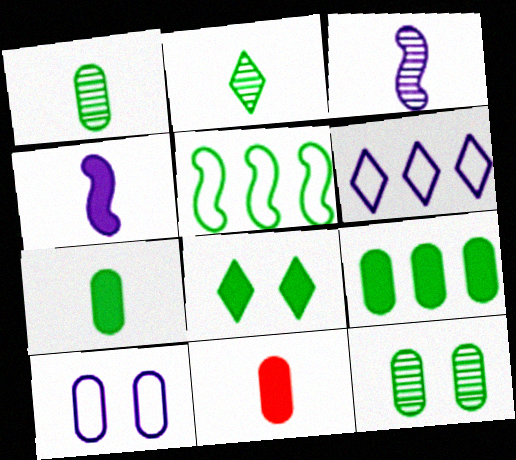[[1, 5, 8]]